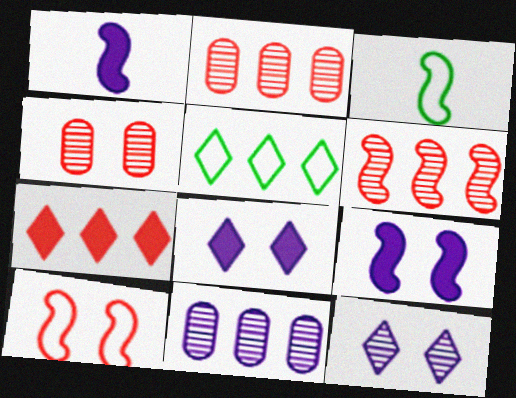[[1, 4, 5], 
[2, 3, 8], 
[3, 6, 9]]